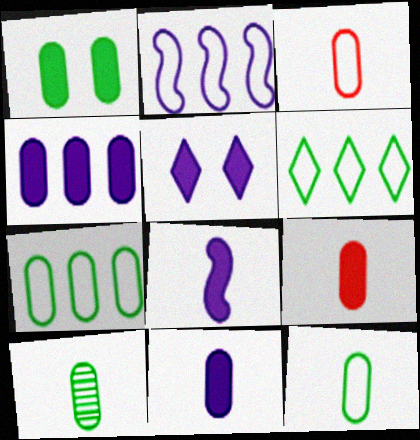[[1, 4, 9], 
[1, 7, 10], 
[3, 10, 11], 
[4, 5, 8]]